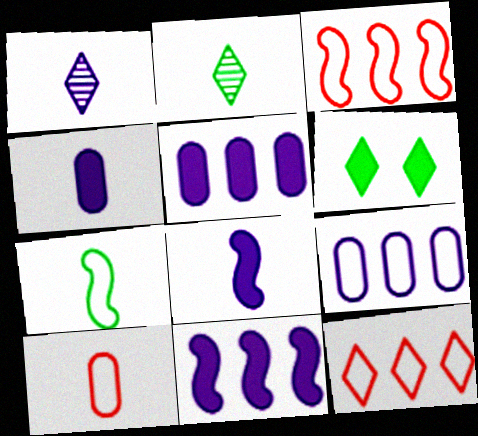[[1, 6, 12], 
[2, 8, 10]]